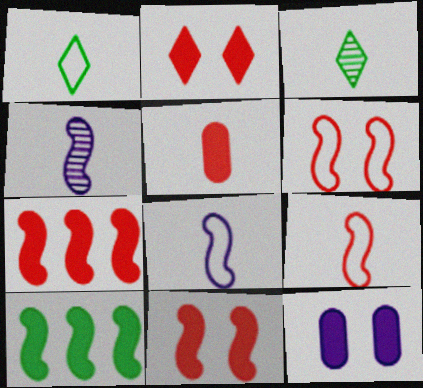[[1, 4, 5], 
[2, 5, 7], 
[3, 5, 8], 
[4, 6, 10]]